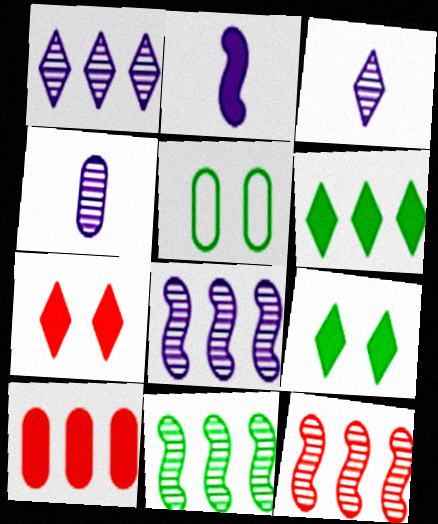[[2, 9, 10], 
[4, 5, 10], 
[8, 11, 12]]